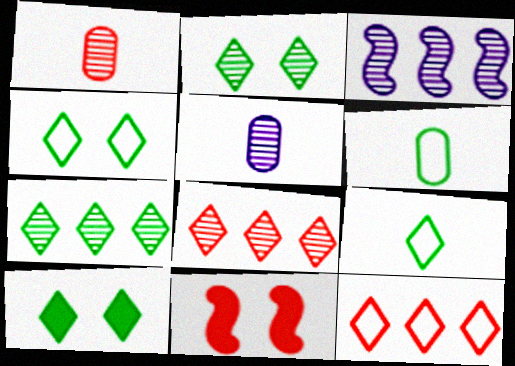[[1, 2, 3], 
[1, 11, 12], 
[2, 4, 10], 
[7, 9, 10]]